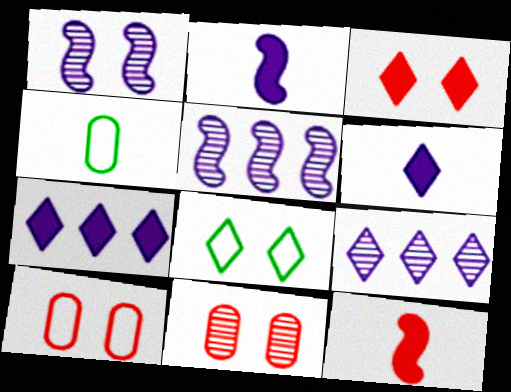[[3, 4, 5]]